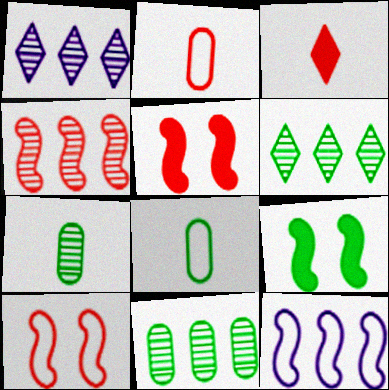[[1, 2, 9], 
[1, 4, 11], 
[1, 5, 8], 
[6, 8, 9]]